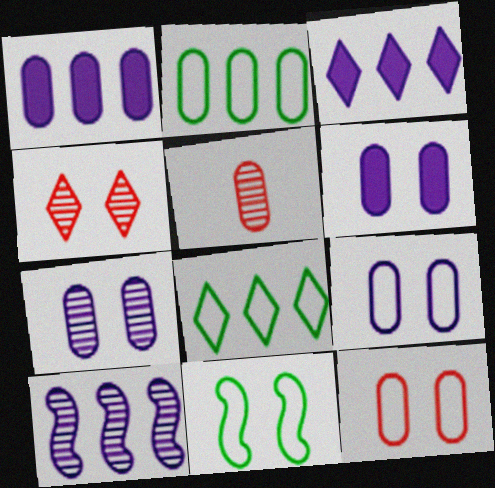[[2, 5, 6], 
[3, 5, 11], 
[4, 6, 11], 
[6, 7, 9]]